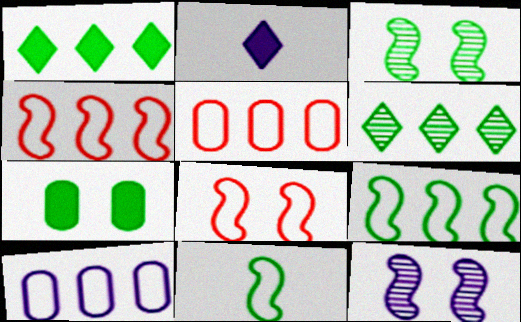[[2, 3, 5], 
[2, 10, 12], 
[6, 7, 11]]